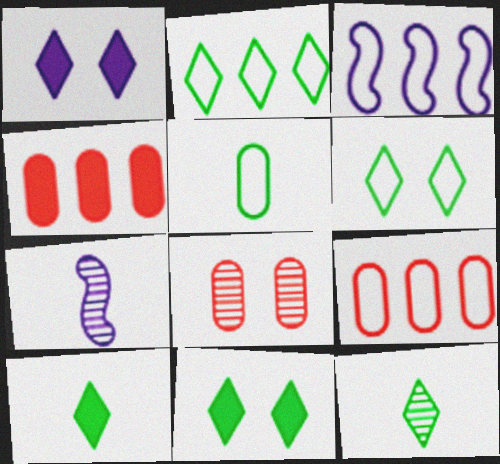[[2, 3, 9], 
[2, 11, 12], 
[3, 8, 10], 
[4, 6, 7], 
[7, 9, 11]]